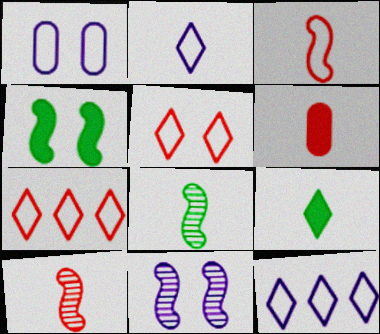[[2, 6, 8]]